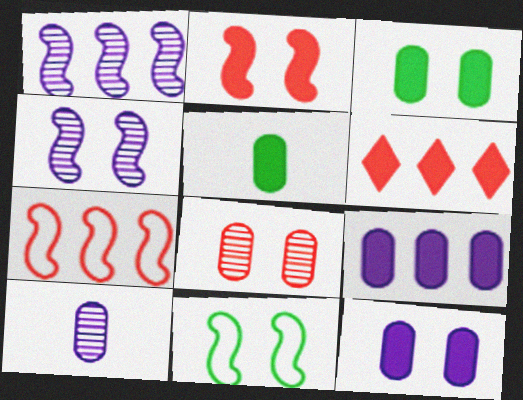[[2, 4, 11], 
[6, 10, 11]]